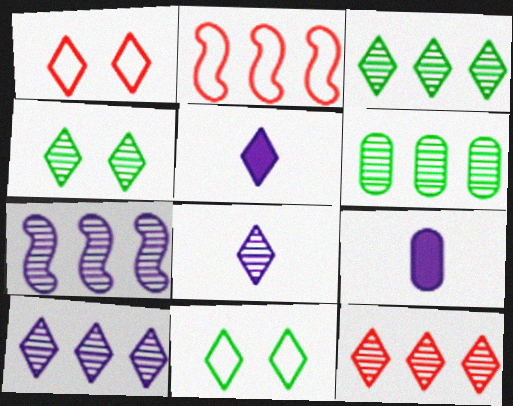[[1, 3, 5], 
[2, 4, 9], 
[3, 10, 12], 
[4, 8, 12], 
[5, 11, 12], 
[6, 7, 12]]